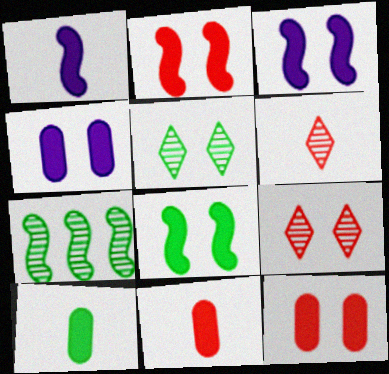[[2, 3, 8]]